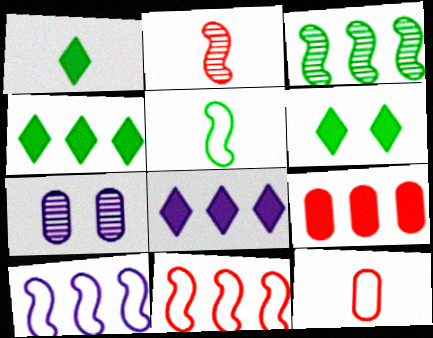[[1, 4, 6], 
[1, 7, 11]]